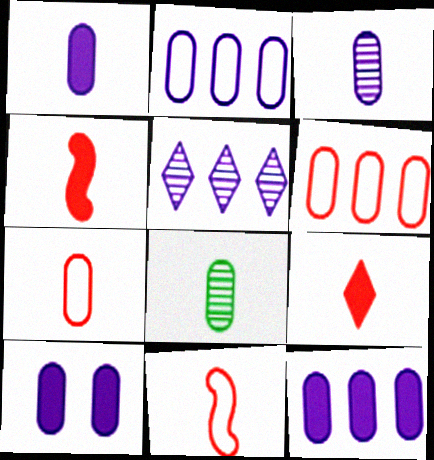[[1, 7, 8], 
[1, 10, 12], 
[2, 3, 10], 
[6, 8, 10]]